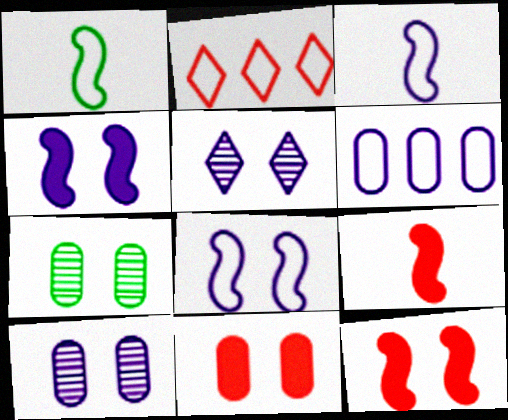[]